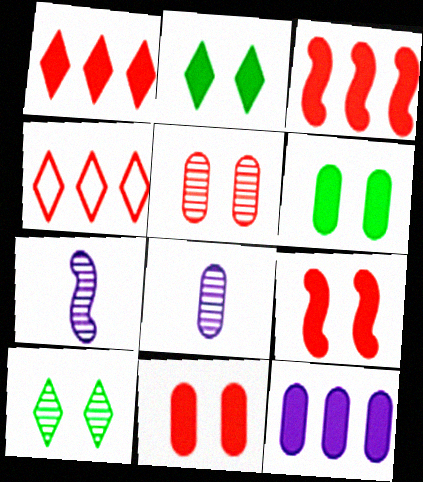[[4, 6, 7]]